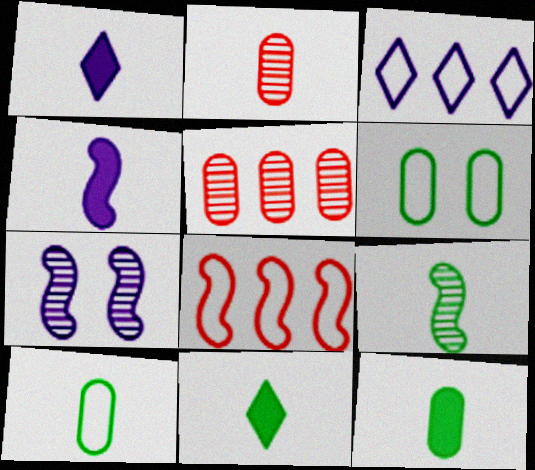[[9, 10, 11]]